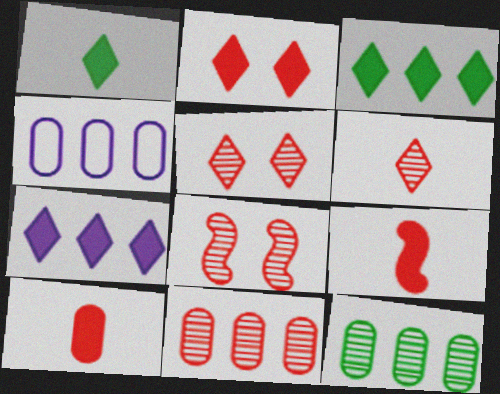[[1, 2, 7], 
[1, 4, 8], 
[6, 8, 11]]